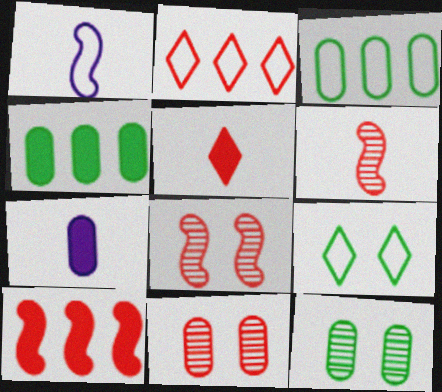[[3, 7, 11]]